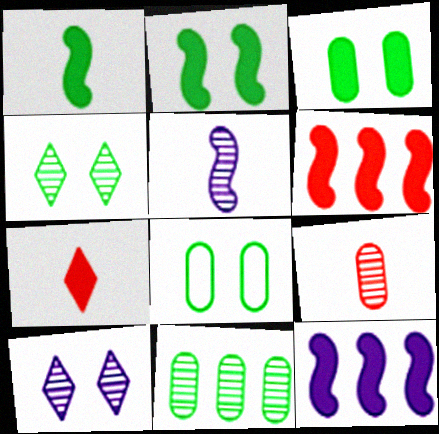[[2, 4, 8], 
[3, 7, 12]]